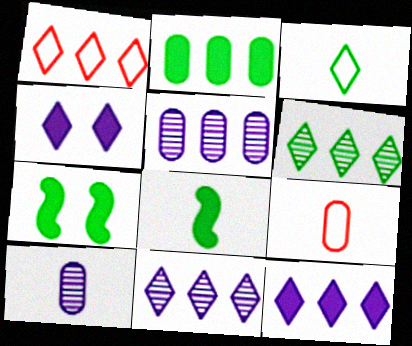[[1, 6, 12], 
[1, 7, 10], 
[7, 9, 11]]